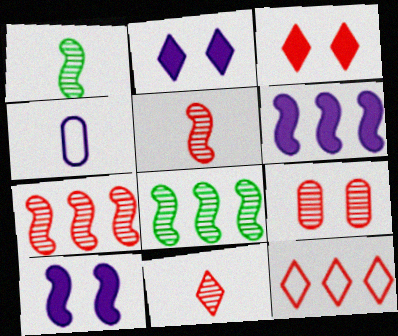[[3, 4, 8], 
[3, 11, 12], 
[7, 9, 11]]